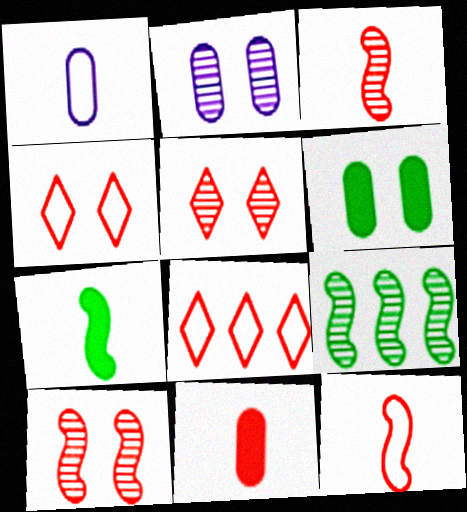[[2, 7, 8], 
[8, 10, 11]]